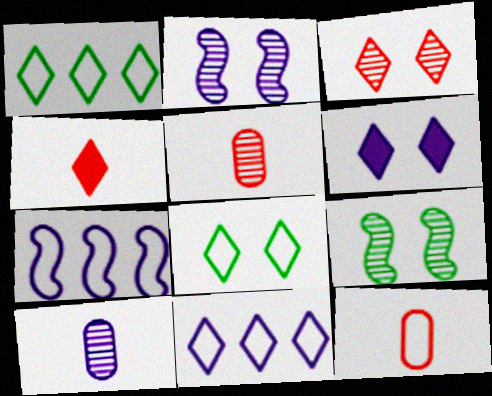[[3, 6, 8], 
[6, 7, 10], 
[7, 8, 12]]